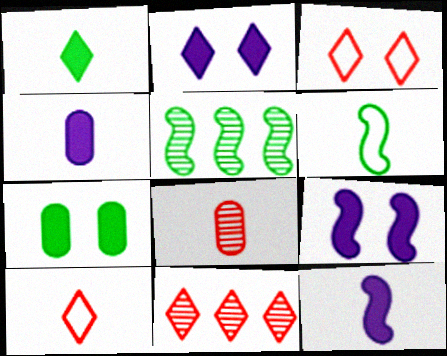[[3, 4, 5]]